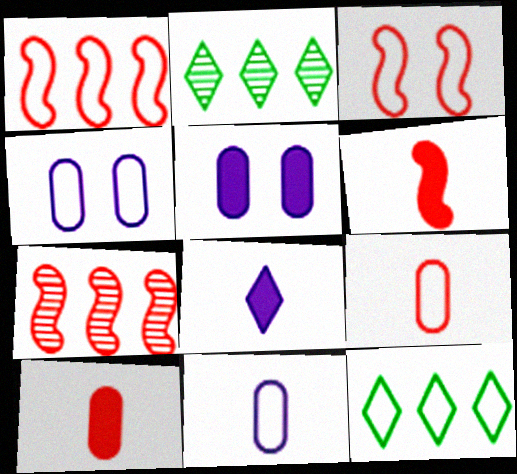[[2, 4, 6], 
[3, 6, 7], 
[3, 11, 12]]